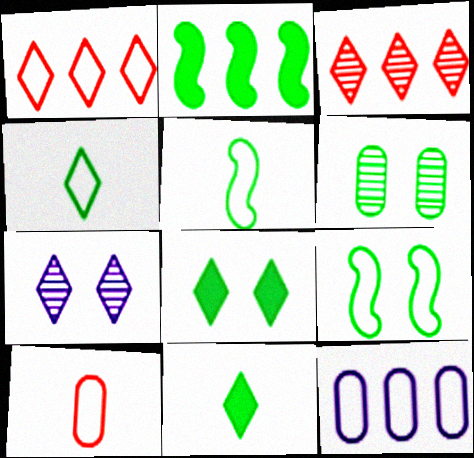[[1, 7, 11], 
[2, 3, 12], 
[2, 4, 6], 
[2, 7, 10], 
[6, 8, 9]]